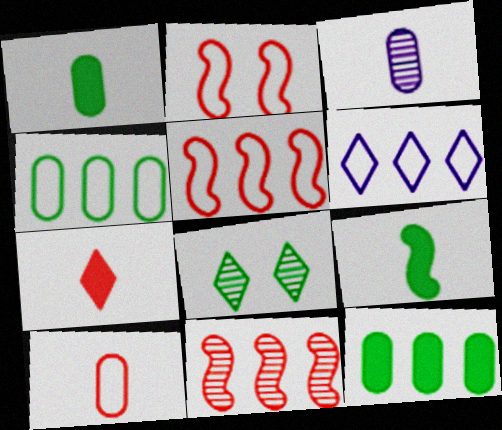[[1, 3, 10], 
[3, 8, 11], 
[4, 5, 6], 
[4, 8, 9], 
[6, 7, 8], 
[6, 11, 12]]